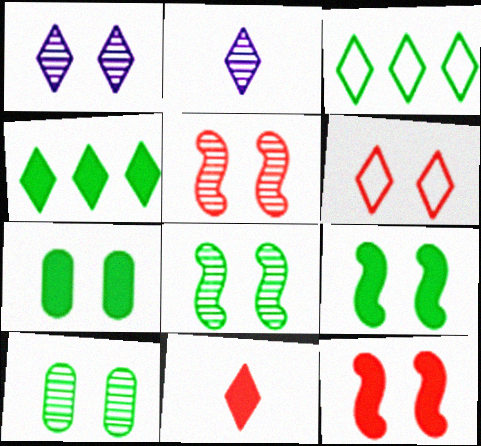[[1, 3, 11], 
[1, 5, 10], 
[2, 4, 6]]